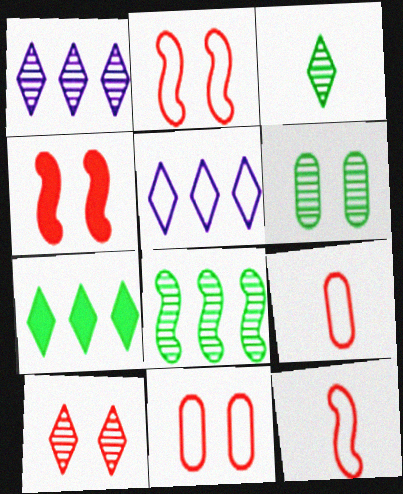[[1, 3, 10], 
[3, 6, 8], 
[4, 10, 11]]